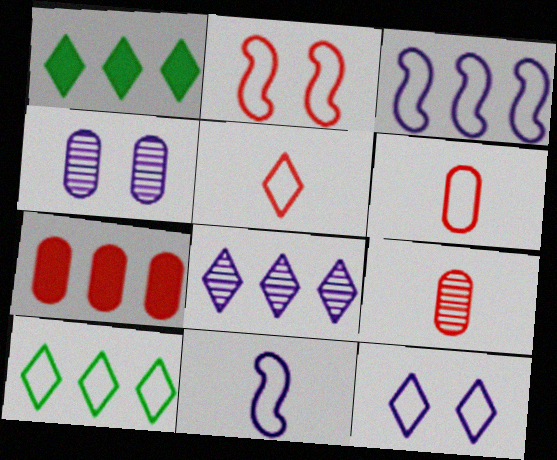[[5, 10, 12]]